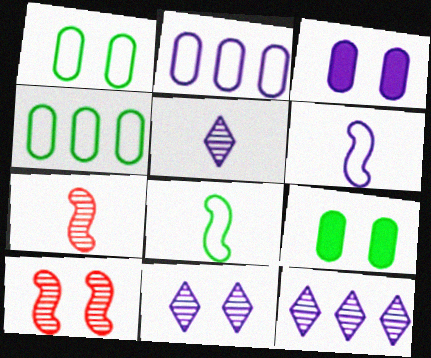[[3, 6, 12], 
[5, 11, 12]]